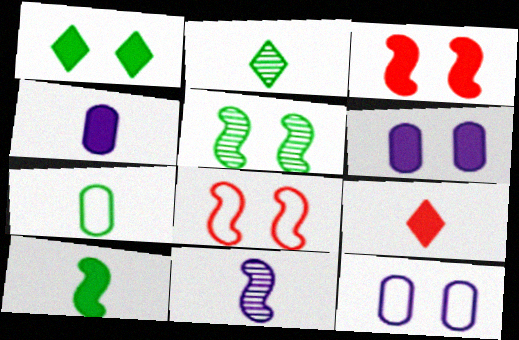[[1, 3, 6], 
[2, 7, 10], 
[4, 9, 10], 
[7, 9, 11]]